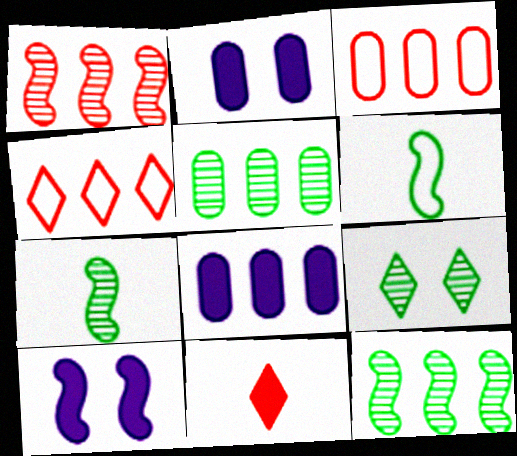[[1, 6, 10], 
[2, 4, 7], 
[3, 5, 8], 
[4, 8, 12], 
[5, 7, 9]]